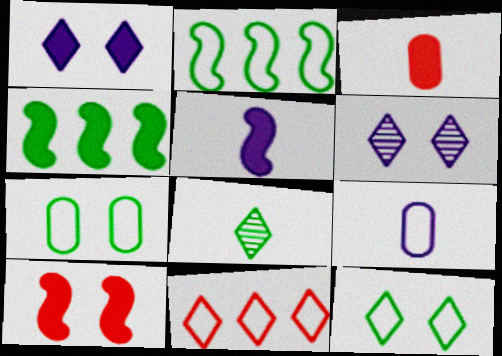[[1, 3, 4], 
[1, 8, 11], 
[2, 3, 6], 
[4, 5, 10], 
[4, 7, 8], 
[6, 7, 10]]